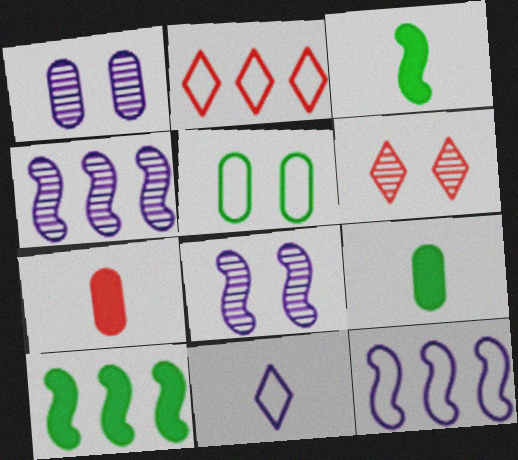[[1, 2, 3], 
[2, 8, 9], 
[6, 9, 12]]